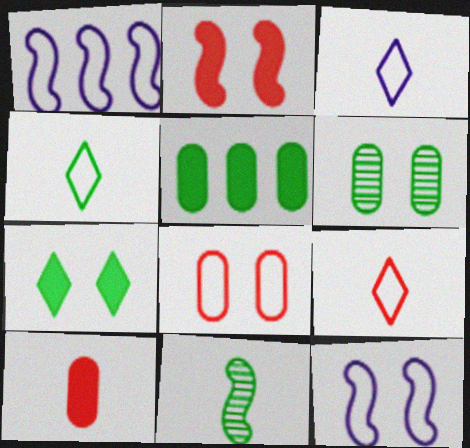[[1, 2, 11], 
[1, 4, 8], 
[3, 4, 9], 
[3, 10, 11]]